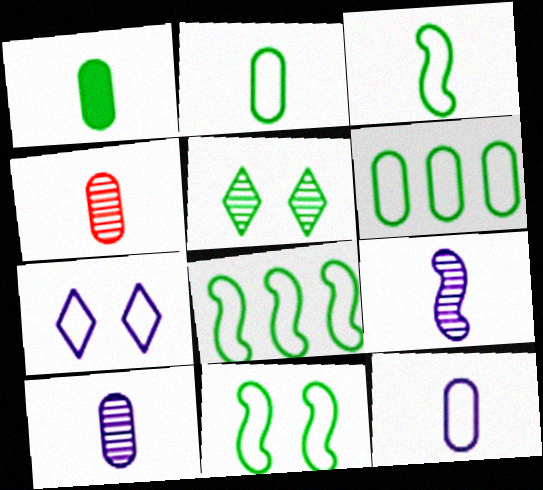[[1, 4, 12], 
[1, 5, 8], 
[3, 8, 11]]